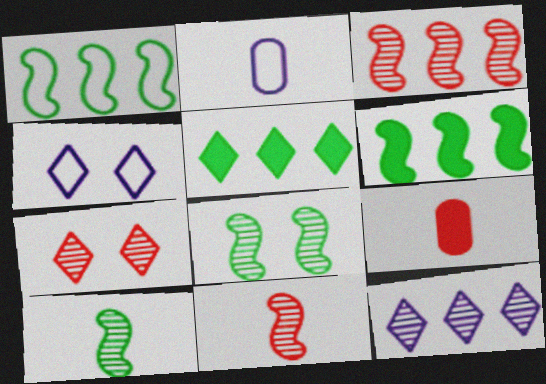[[2, 6, 7]]